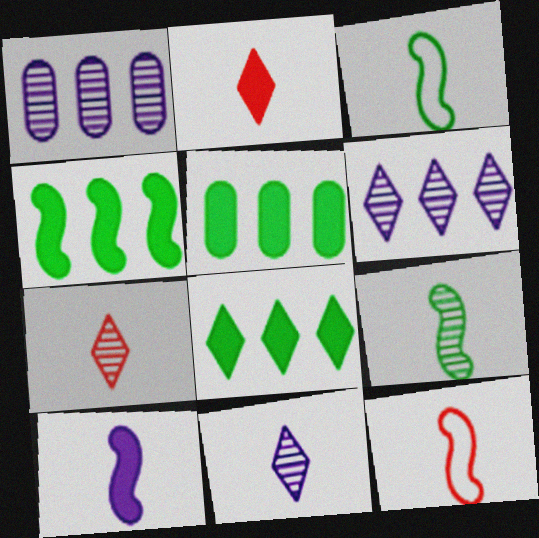[[4, 5, 8], 
[9, 10, 12]]